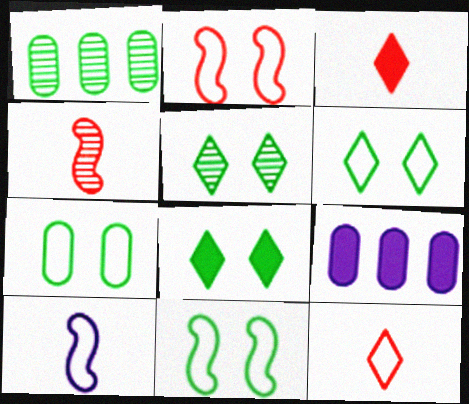[[4, 6, 9], 
[5, 6, 8], 
[6, 7, 11]]